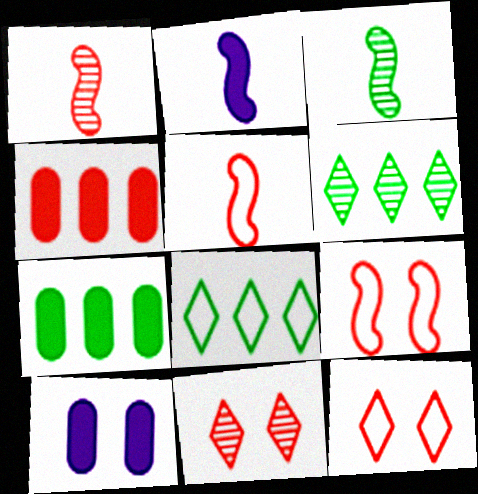[[1, 4, 12], 
[1, 8, 10], 
[2, 3, 5], 
[4, 5, 11], 
[5, 6, 10]]